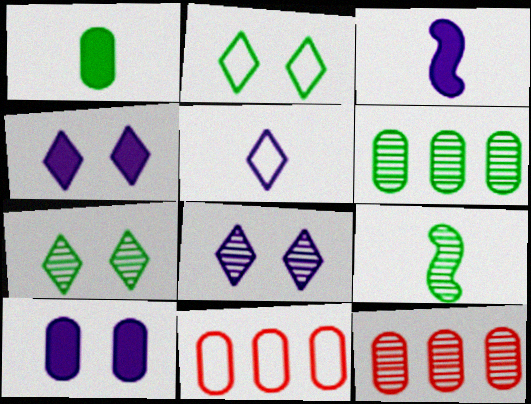[[2, 3, 12], 
[3, 7, 11], 
[4, 9, 11], 
[6, 7, 9], 
[8, 9, 12]]